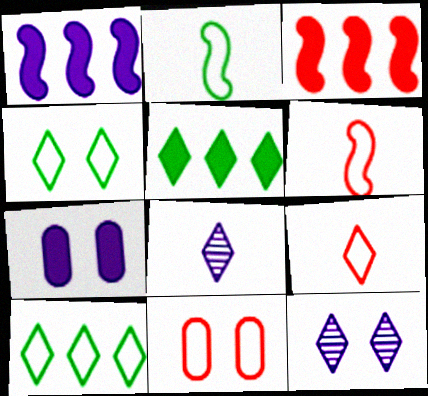[[5, 9, 12]]